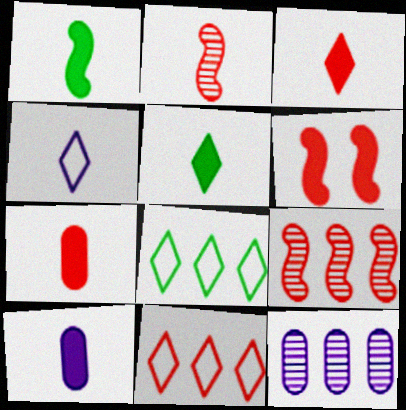[[1, 3, 10]]